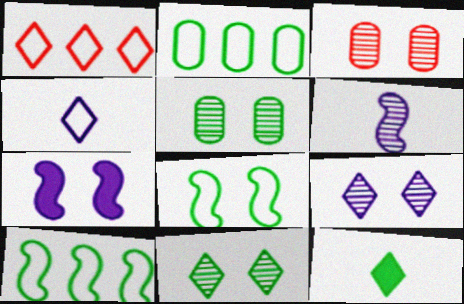[[1, 9, 12], 
[5, 10, 12]]